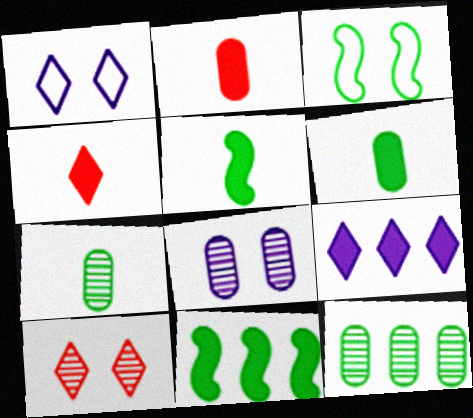[]